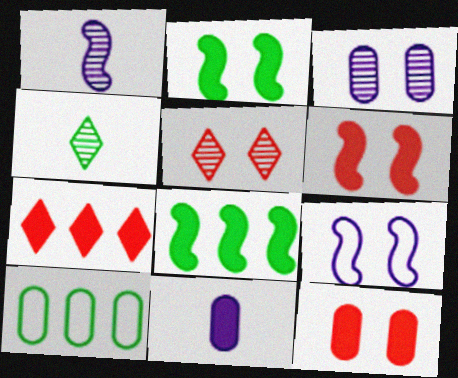[[2, 4, 10], 
[2, 7, 11]]